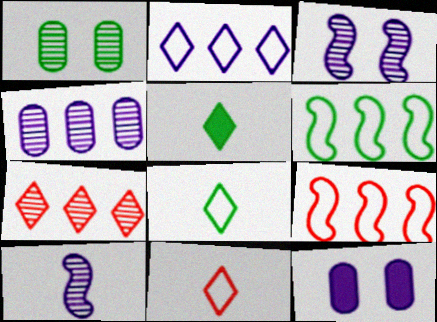[[1, 5, 6], 
[1, 7, 10], 
[2, 10, 12]]